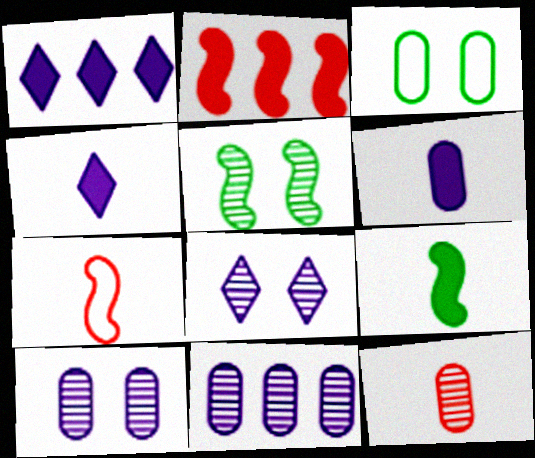[]